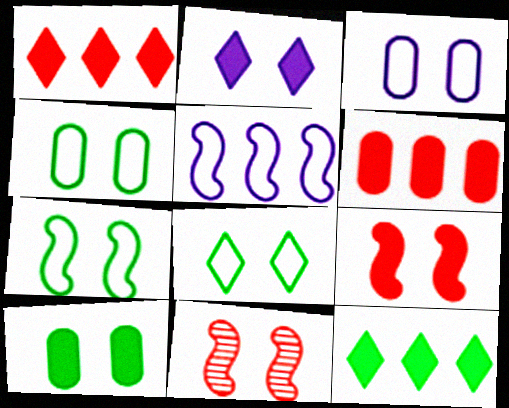[[2, 4, 11], 
[2, 9, 10], 
[4, 7, 8]]